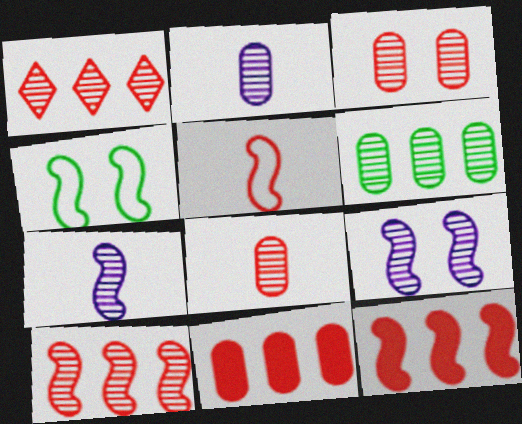[[2, 3, 6], 
[4, 7, 12]]